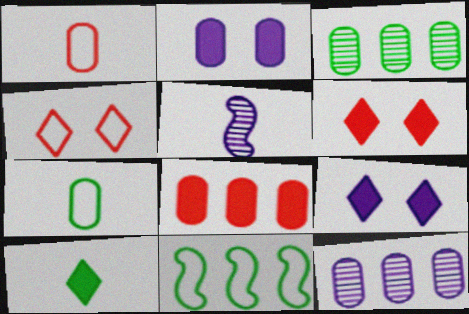[[1, 2, 3], 
[1, 5, 10]]